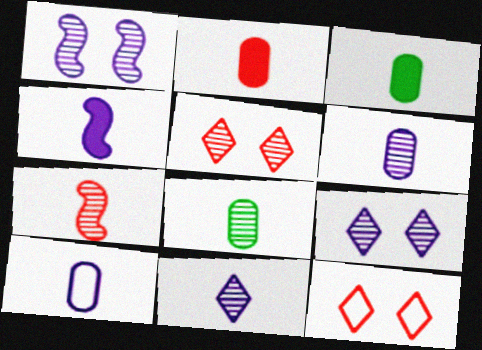[[2, 8, 10], 
[4, 10, 11], 
[7, 8, 11]]